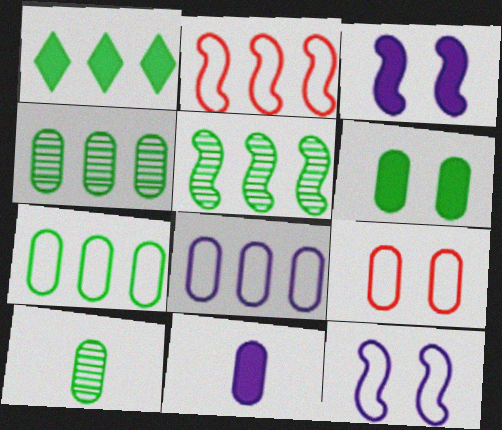[[1, 5, 7], 
[4, 9, 11], 
[6, 7, 10]]